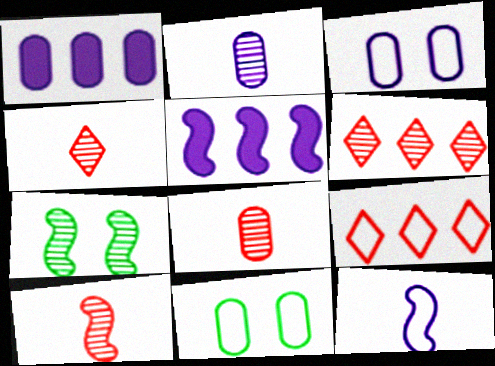[[1, 2, 3], 
[1, 8, 11], 
[2, 6, 7], 
[4, 5, 11], 
[4, 8, 10], 
[9, 11, 12]]